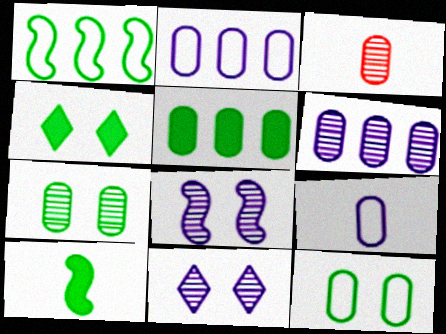[[3, 6, 7], 
[4, 5, 10]]